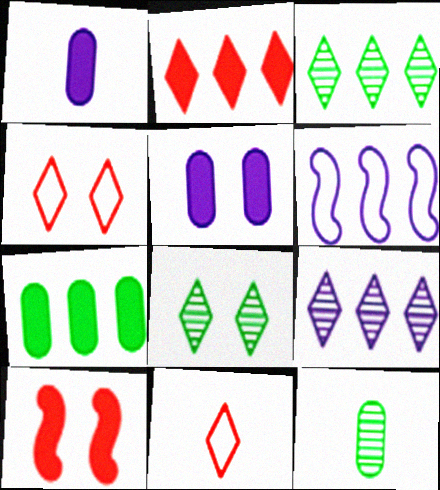[]